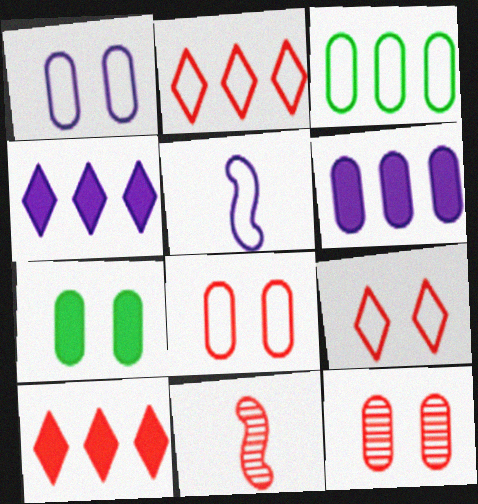[[1, 7, 12], 
[3, 5, 9], 
[8, 10, 11]]